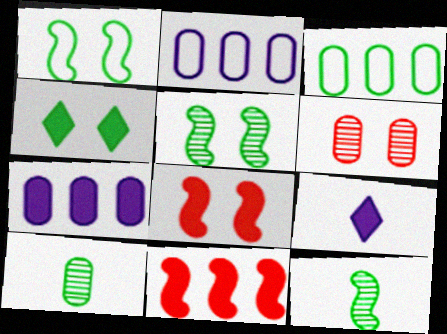[[3, 4, 12]]